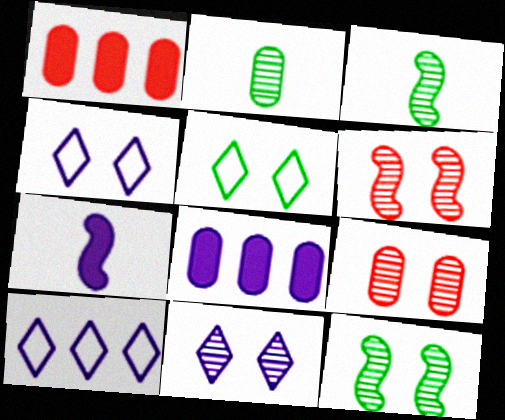[[1, 3, 4], 
[9, 11, 12]]